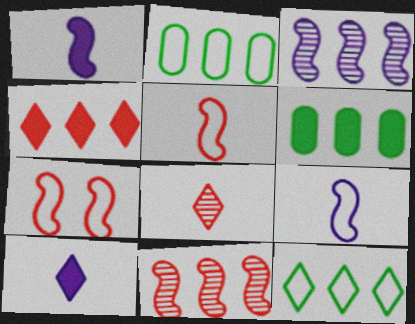[[2, 3, 4]]